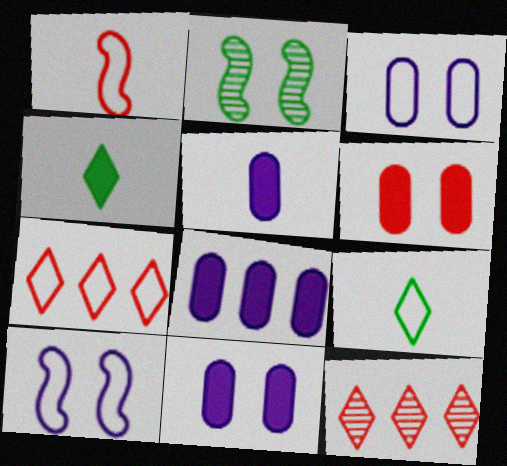[[1, 6, 12], 
[2, 5, 7], 
[5, 8, 11]]